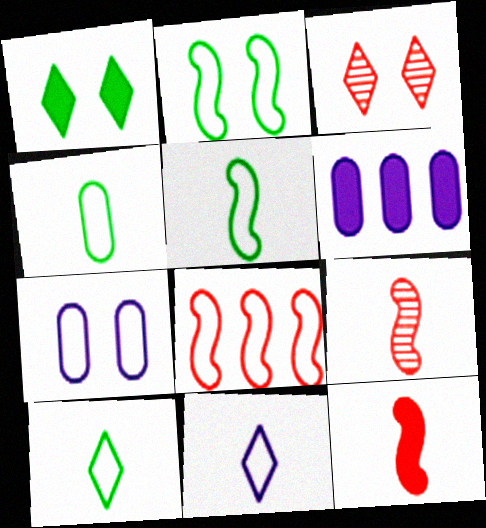[[1, 6, 12], 
[3, 5, 6], 
[4, 5, 10], 
[7, 8, 10]]